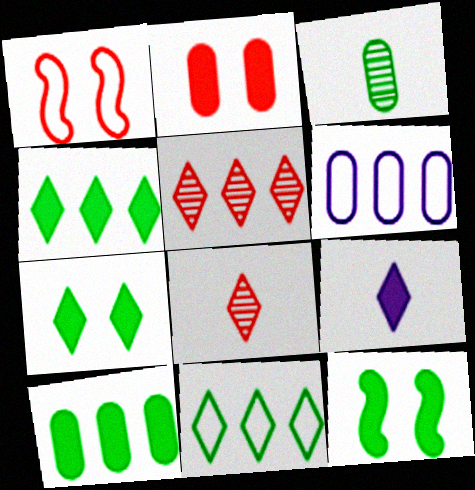[[2, 3, 6], 
[3, 11, 12], 
[6, 8, 12]]